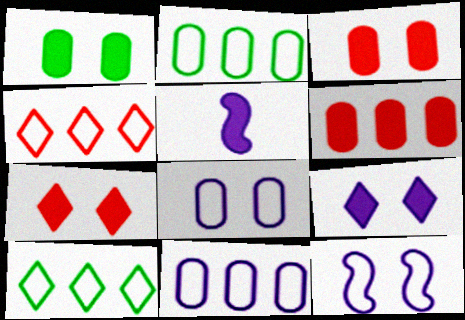[]